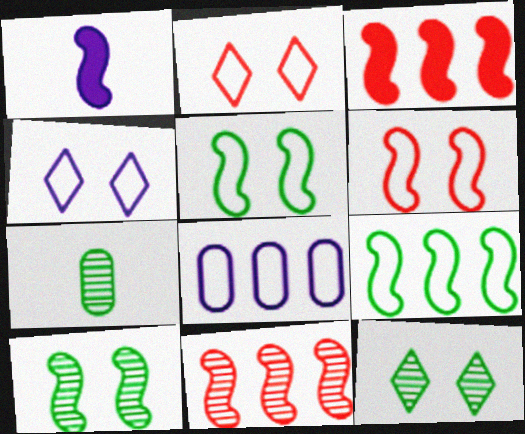[[1, 5, 11], 
[3, 4, 7]]